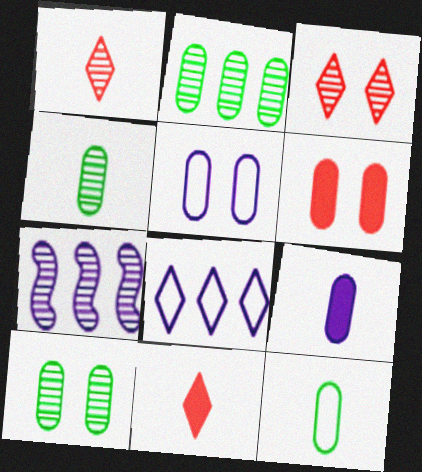[[1, 7, 10], 
[2, 4, 10], 
[3, 4, 7], 
[5, 6, 10]]